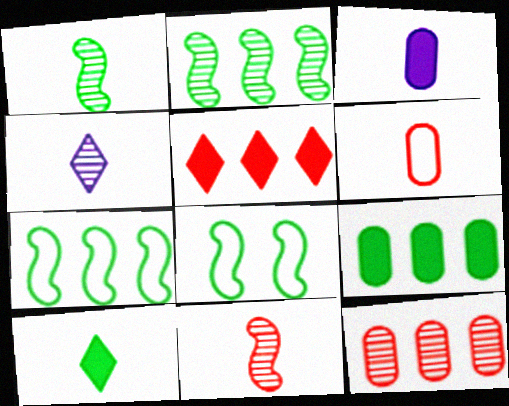[]